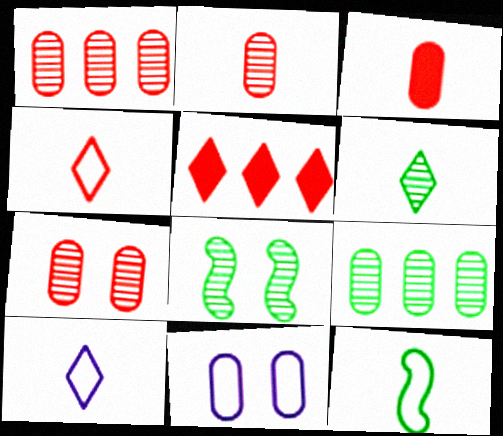[[1, 2, 7], 
[3, 9, 11], 
[6, 8, 9]]